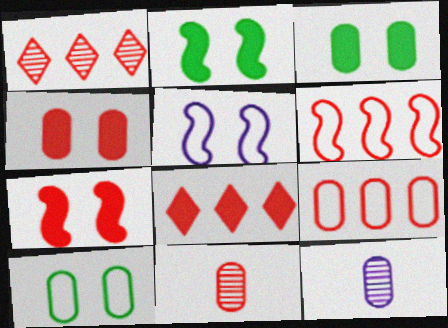[[3, 9, 12], 
[4, 9, 11]]